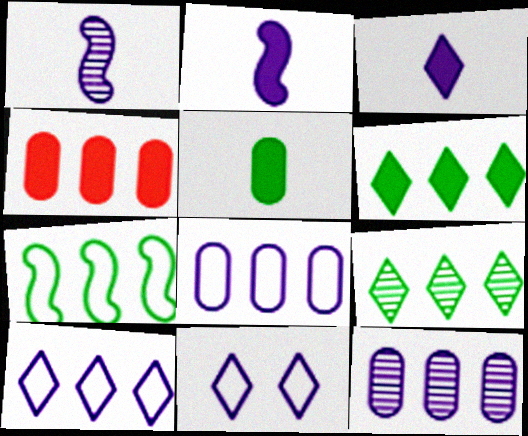[[2, 11, 12]]